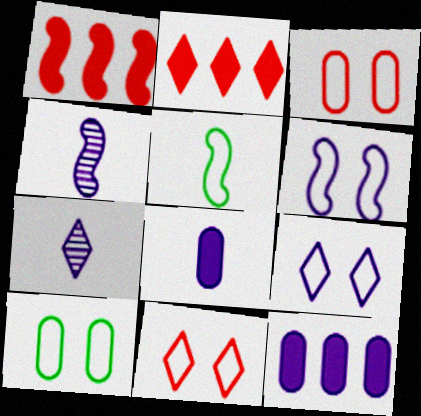[[1, 7, 10], 
[2, 4, 10], 
[4, 9, 12], 
[6, 7, 12], 
[6, 10, 11]]